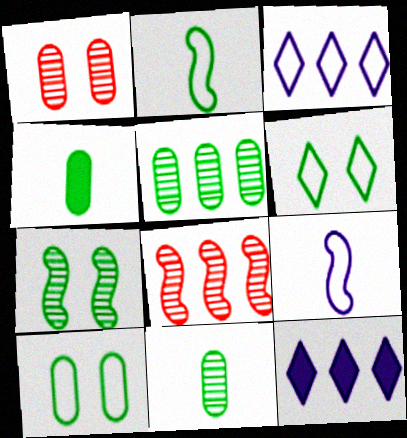[[1, 2, 12], 
[4, 5, 10]]